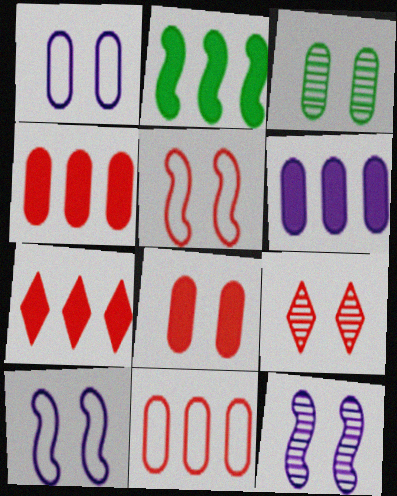[[1, 3, 8], 
[2, 6, 7], 
[3, 9, 12], 
[5, 8, 9]]